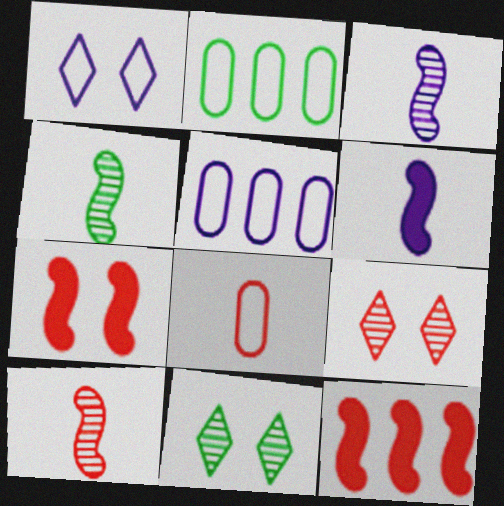[[2, 6, 9], 
[3, 4, 10], 
[8, 9, 12]]